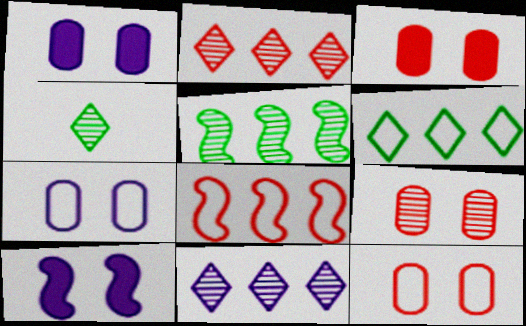[[1, 4, 8], 
[3, 9, 12]]